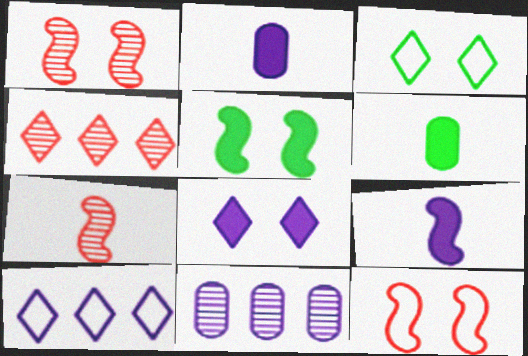[[1, 6, 10]]